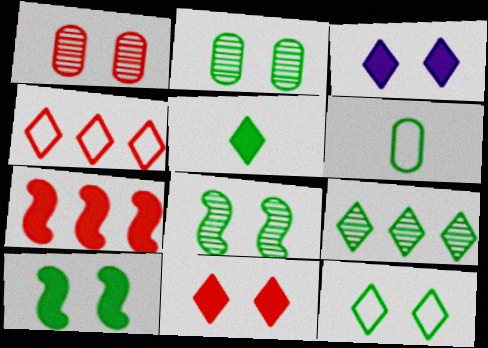[[2, 10, 12], 
[5, 9, 12], 
[6, 9, 10]]